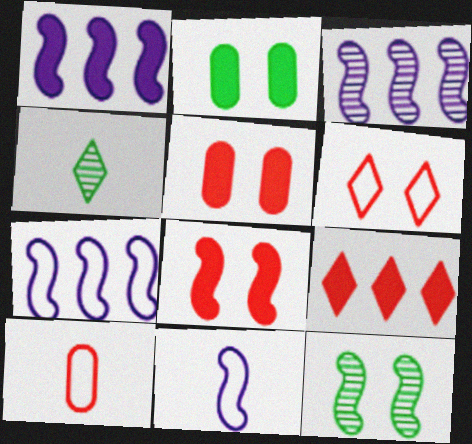[[1, 3, 7], 
[4, 5, 7]]